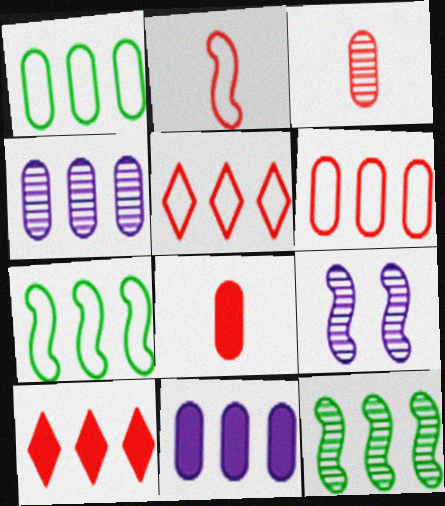[[4, 7, 10], 
[5, 11, 12]]